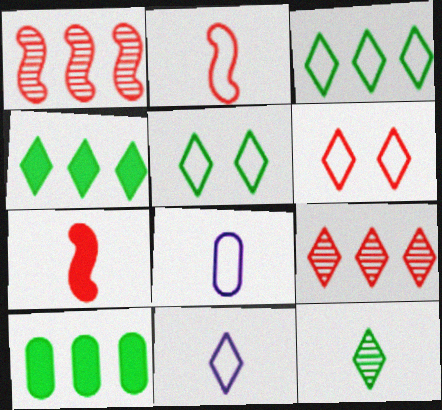[[3, 6, 11], 
[4, 5, 12], 
[7, 8, 12]]